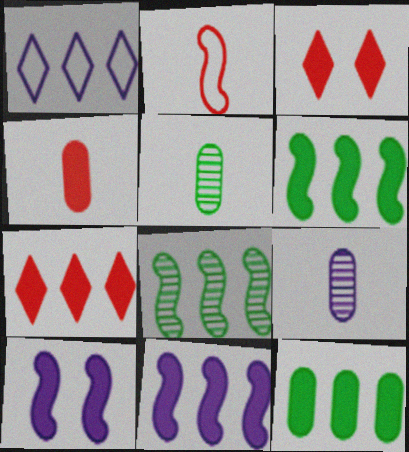[[1, 9, 10], 
[2, 8, 10], 
[7, 11, 12]]